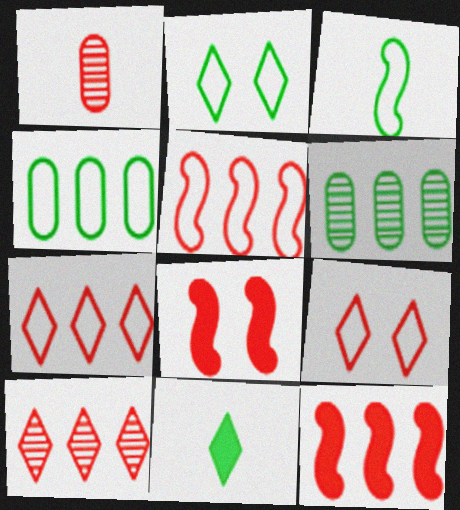[[1, 7, 8], 
[1, 9, 12], 
[2, 3, 4]]